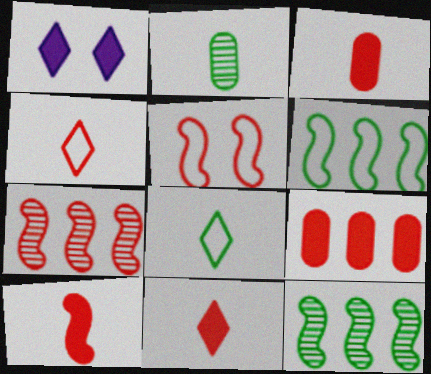[[3, 10, 11], 
[5, 7, 10]]